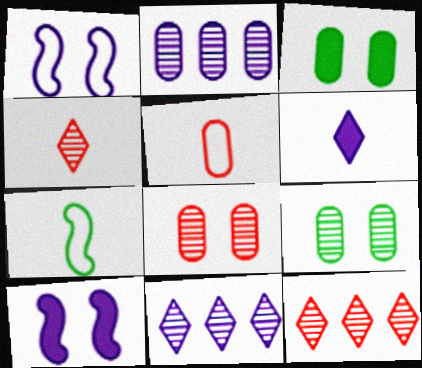[[1, 2, 6], 
[2, 3, 5]]